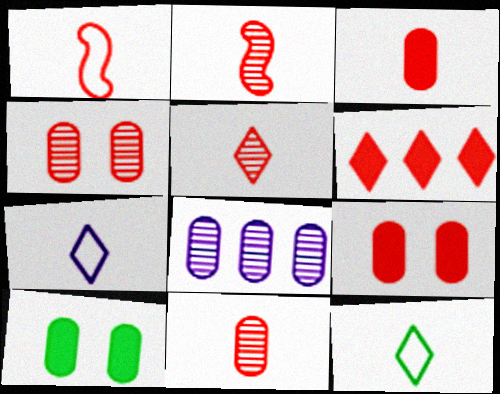[[1, 3, 5], 
[1, 4, 6], 
[2, 5, 11]]